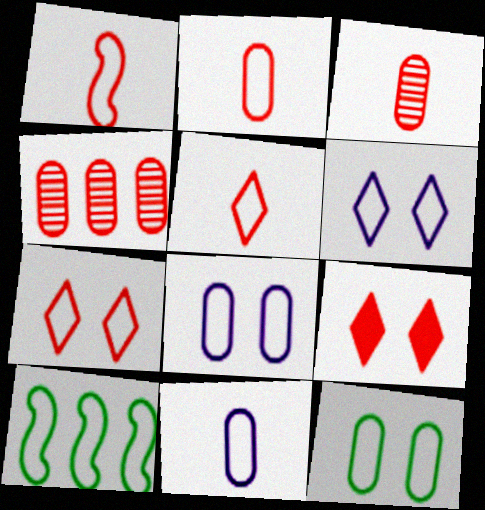[[1, 2, 5], 
[1, 4, 9], 
[2, 6, 10], 
[5, 8, 10], 
[7, 10, 11]]